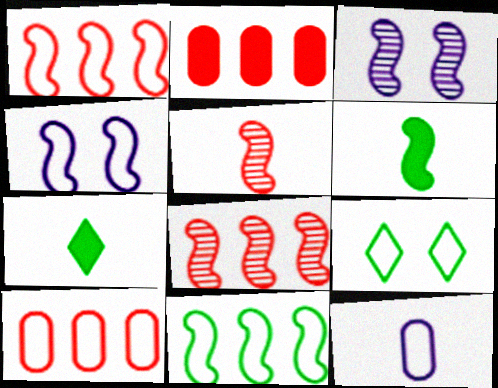[[1, 3, 6], 
[1, 9, 12], 
[3, 7, 10], 
[4, 6, 8], 
[5, 7, 12]]